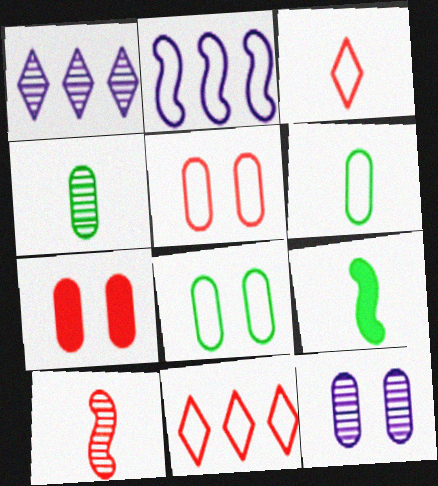[[1, 5, 9], 
[2, 3, 8], 
[7, 8, 12], 
[7, 10, 11], 
[9, 11, 12]]